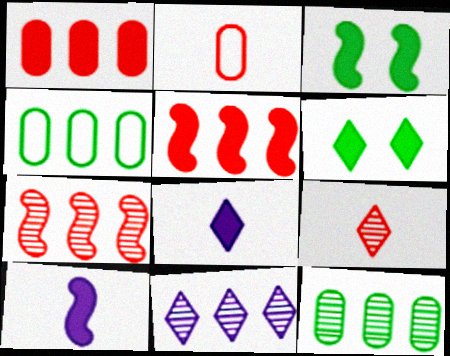[[1, 3, 8], 
[1, 6, 10], 
[2, 3, 11], 
[3, 5, 10], 
[4, 5, 11], 
[7, 11, 12]]